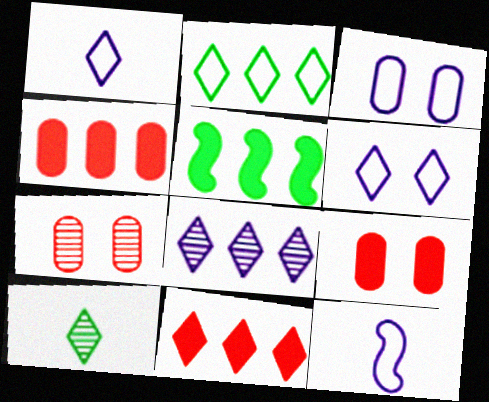[[1, 5, 7], 
[2, 8, 11], 
[6, 10, 11]]